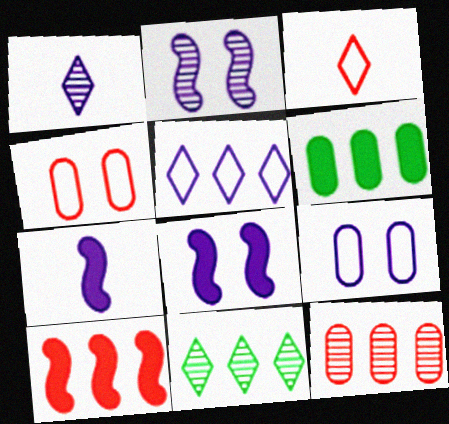[[2, 3, 6], 
[4, 7, 11]]